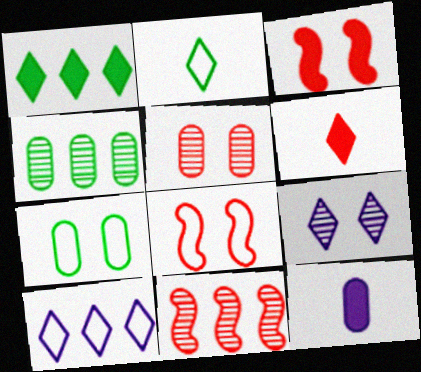[[1, 3, 12], 
[3, 7, 9]]